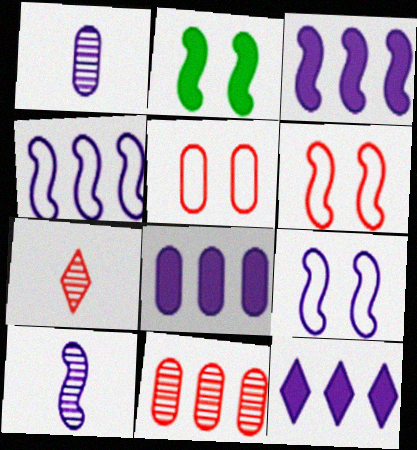[[1, 9, 12], 
[3, 8, 12], 
[3, 9, 10]]